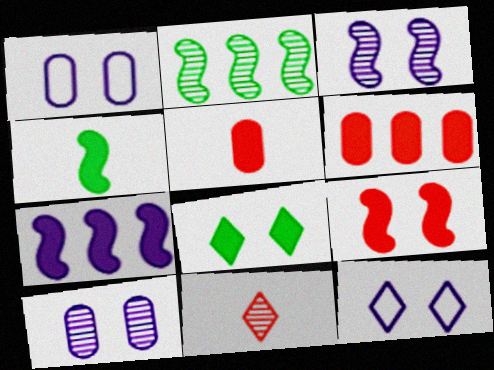[[2, 5, 12], 
[2, 10, 11], 
[4, 7, 9], 
[5, 7, 8]]